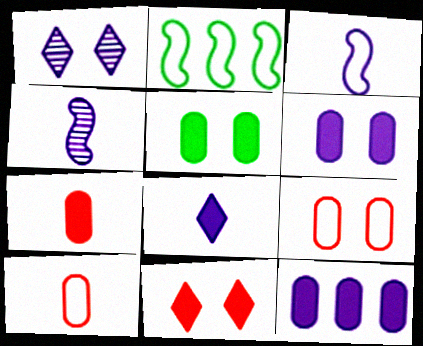[[1, 2, 7], 
[1, 3, 12], 
[5, 7, 12]]